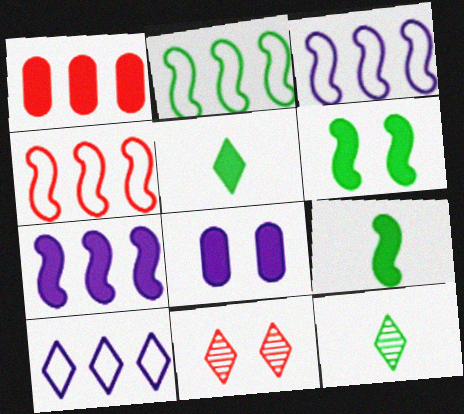[[2, 3, 4], 
[4, 8, 12], 
[5, 10, 11]]